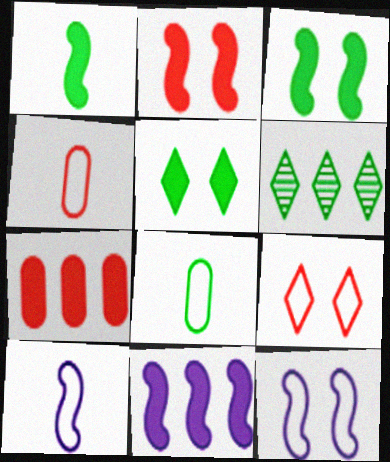[[1, 2, 11], 
[3, 6, 8]]